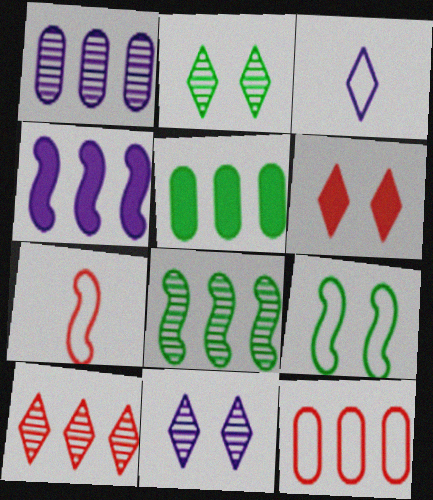[[1, 5, 12], 
[1, 8, 10], 
[3, 9, 12], 
[5, 7, 11]]